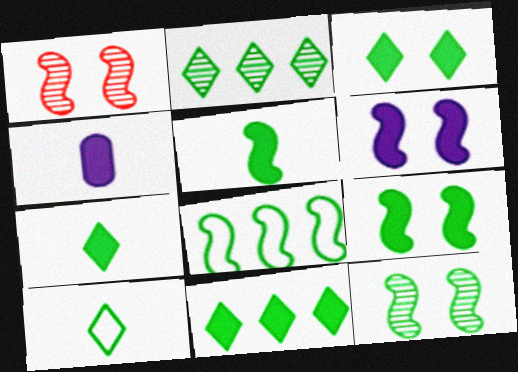[[2, 3, 10], 
[3, 7, 11], 
[5, 8, 12]]